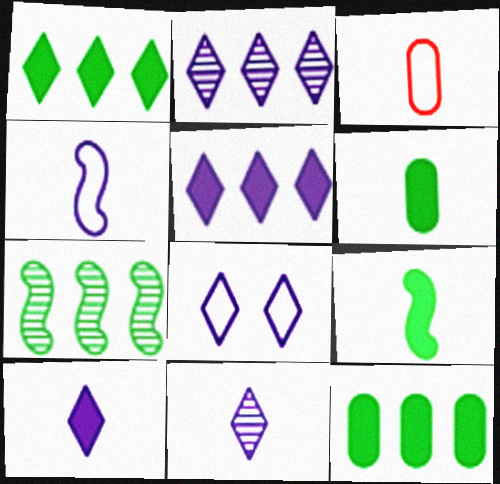[[2, 8, 10], 
[3, 9, 11], 
[5, 8, 11]]